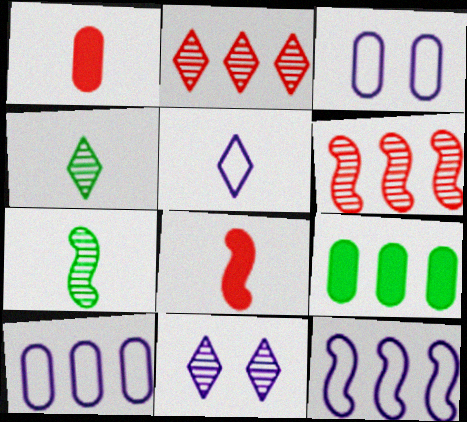[[1, 5, 7], 
[2, 4, 11], 
[2, 9, 12], 
[3, 5, 12]]